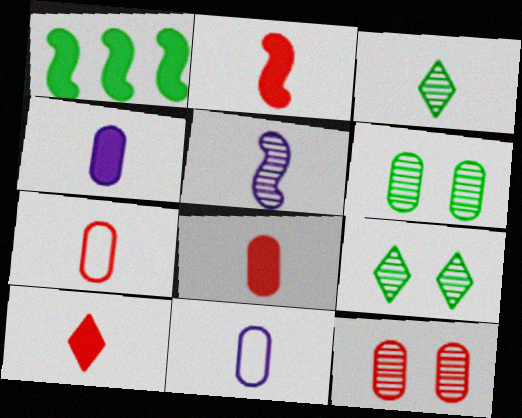[[2, 3, 11], 
[2, 8, 10]]